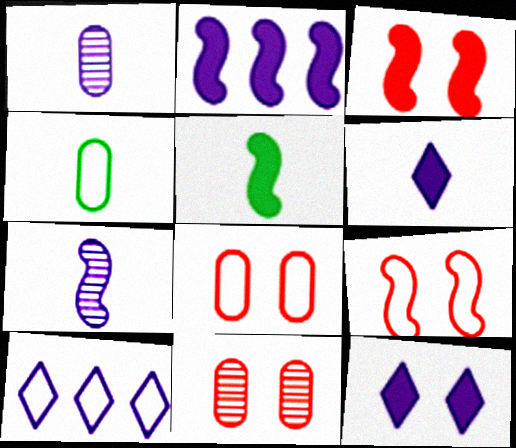[[2, 3, 5], 
[4, 9, 10], 
[5, 10, 11]]